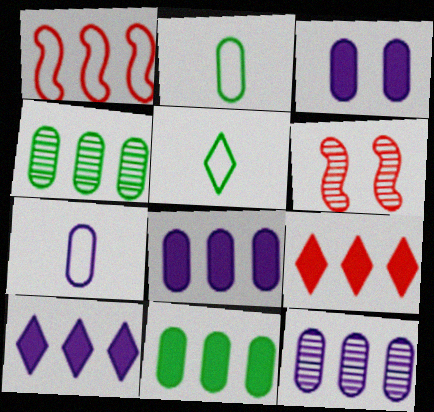[[1, 4, 10], 
[2, 6, 10], 
[3, 7, 12], 
[5, 6, 8]]